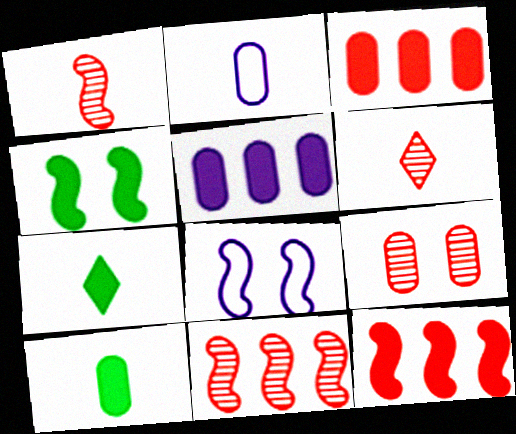[[1, 2, 7], 
[6, 9, 11]]